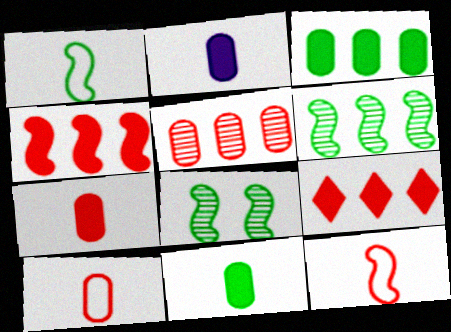[[2, 7, 11]]